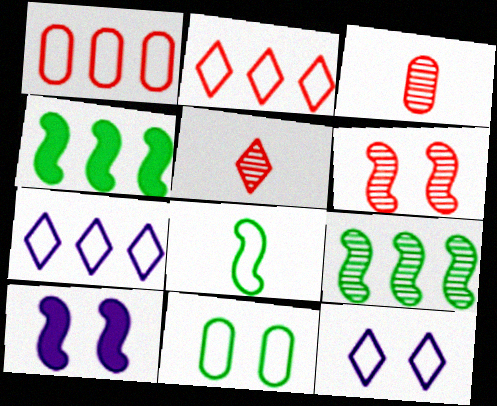[[1, 8, 12], 
[3, 4, 12]]